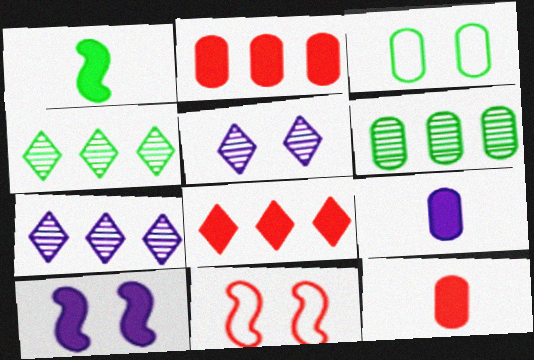[[1, 3, 4], 
[4, 9, 11]]